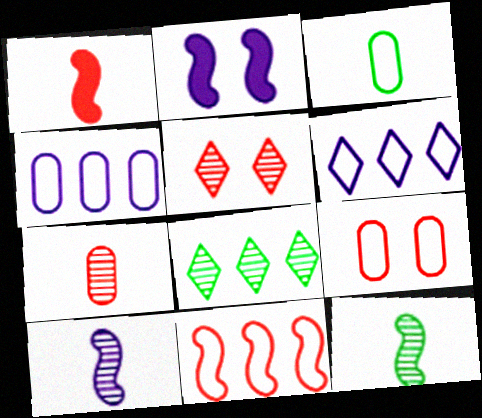[[2, 11, 12], 
[3, 4, 9]]